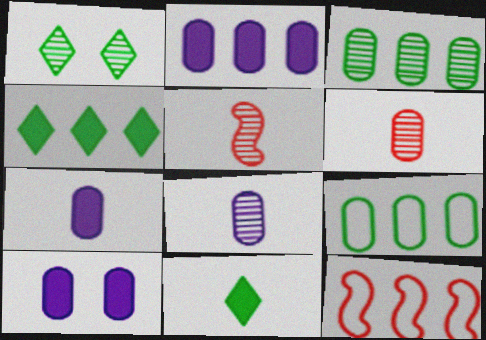[[1, 7, 12], 
[2, 7, 10], 
[6, 9, 10]]